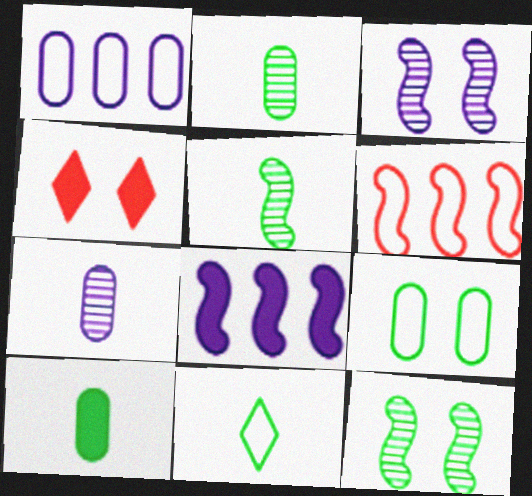[[1, 4, 5], 
[3, 4, 9], 
[4, 8, 10], 
[5, 10, 11]]